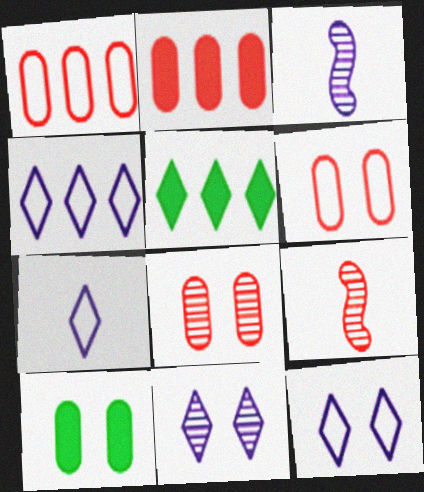[[3, 5, 6], 
[4, 7, 12], 
[4, 9, 10]]